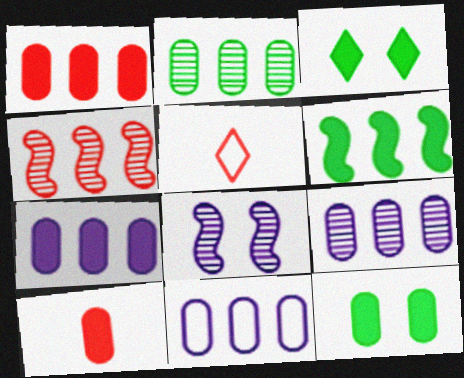[[1, 2, 11], 
[7, 9, 11], 
[7, 10, 12]]